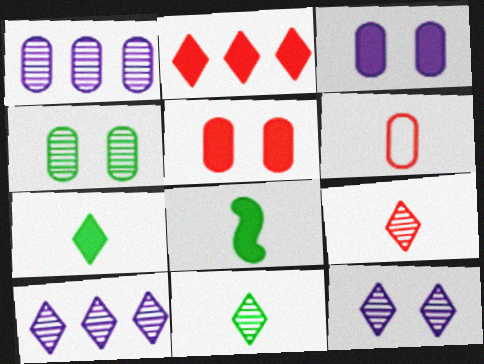[[2, 3, 8]]